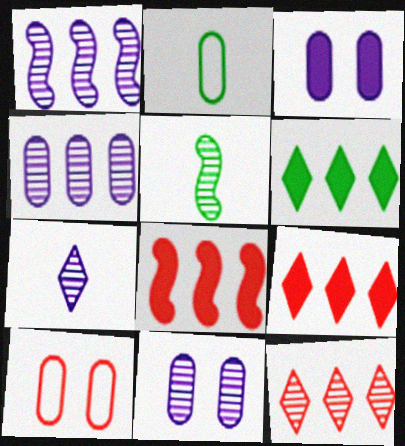[[1, 7, 11], 
[5, 11, 12]]